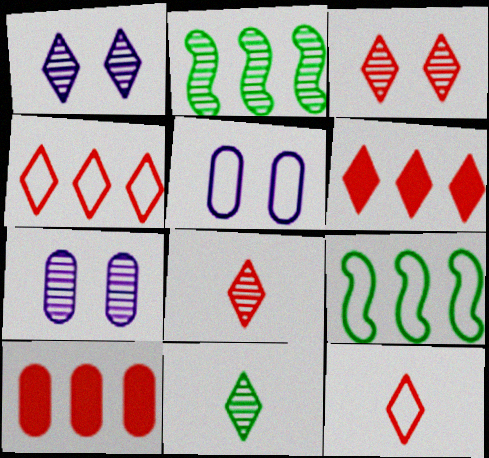[[2, 7, 8], 
[3, 6, 12], 
[5, 9, 12]]